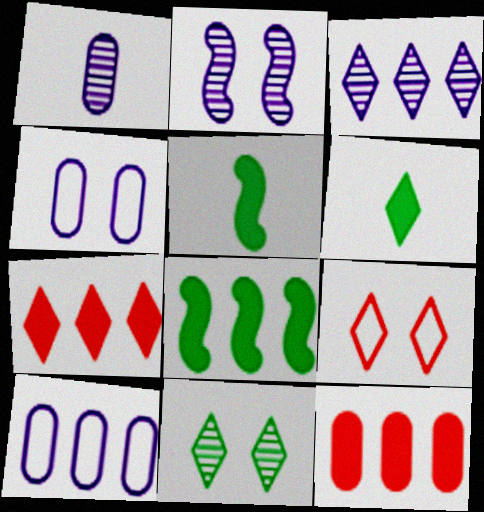[[1, 2, 3], 
[1, 8, 9], 
[3, 6, 9]]